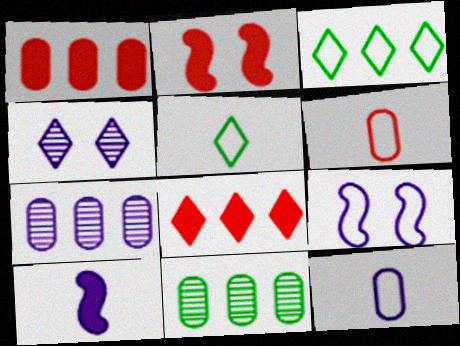[[2, 5, 7], 
[3, 6, 9], 
[4, 5, 8]]